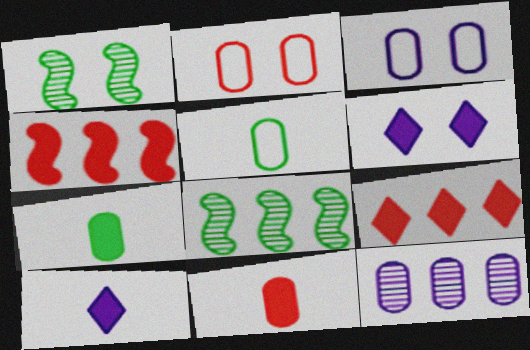[[1, 2, 6], 
[2, 7, 12], 
[2, 8, 10], 
[4, 6, 7]]